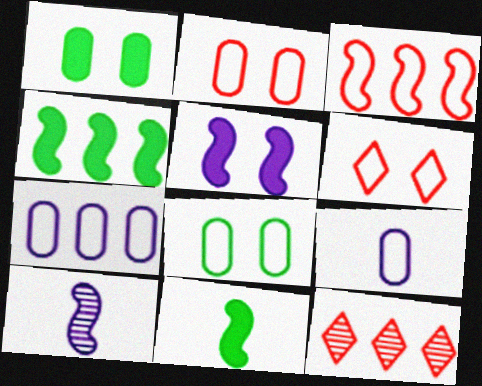[[4, 7, 12]]